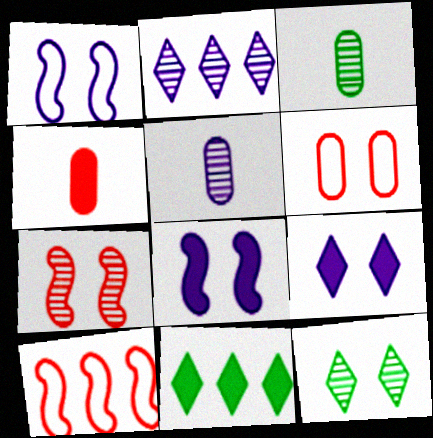[[2, 3, 7], 
[3, 9, 10], 
[4, 8, 11], 
[6, 8, 12]]